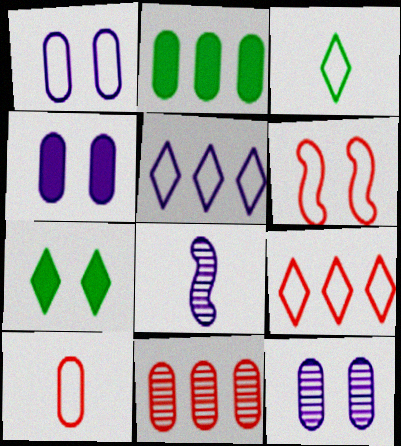[[1, 4, 12], 
[2, 10, 12], 
[4, 5, 8], 
[6, 7, 12], 
[6, 9, 10]]